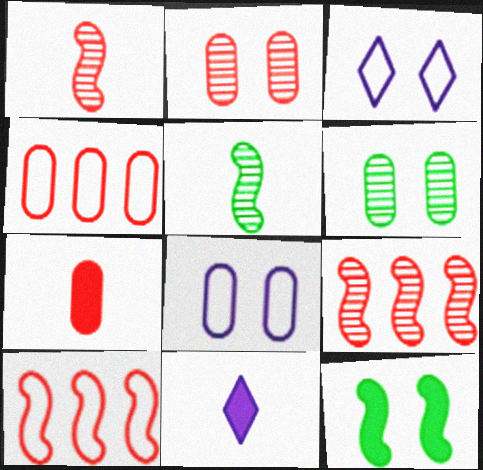[[2, 3, 12], 
[2, 4, 7], 
[6, 10, 11]]